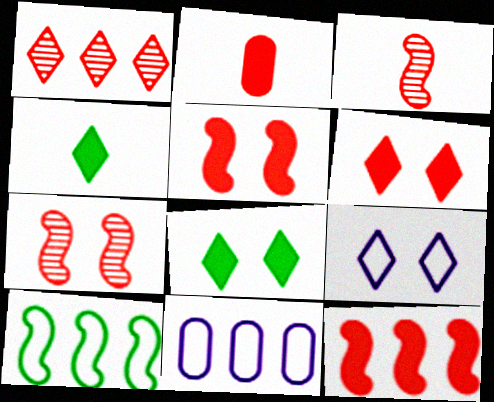[[1, 4, 9], 
[2, 6, 12], 
[3, 8, 11], 
[4, 7, 11]]